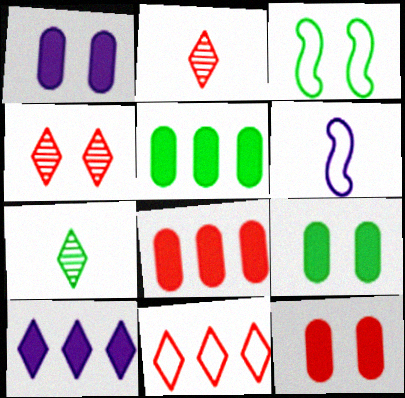[[1, 3, 4], 
[1, 9, 12], 
[3, 5, 7], 
[4, 5, 6]]